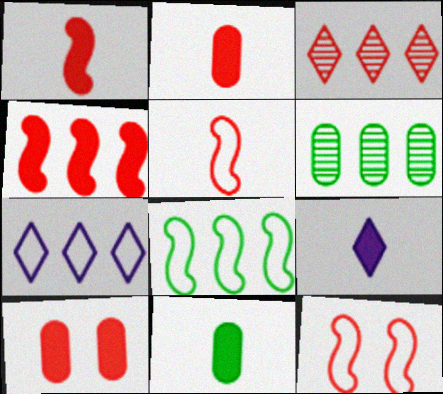[[1, 9, 11], 
[2, 3, 12], 
[3, 5, 10], 
[4, 6, 7], 
[6, 9, 12]]